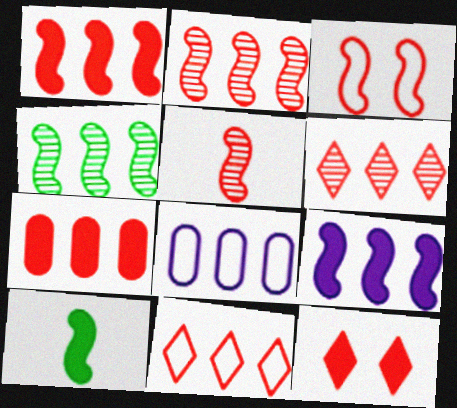[[1, 3, 5], 
[2, 7, 11]]